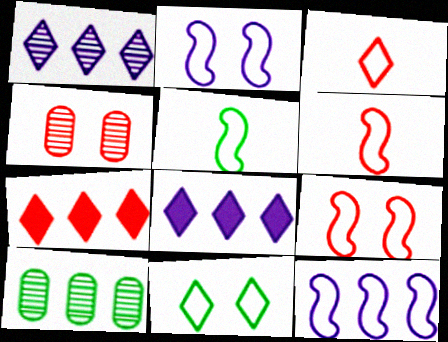[[4, 5, 8], 
[4, 6, 7], 
[5, 9, 12], 
[7, 10, 12]]